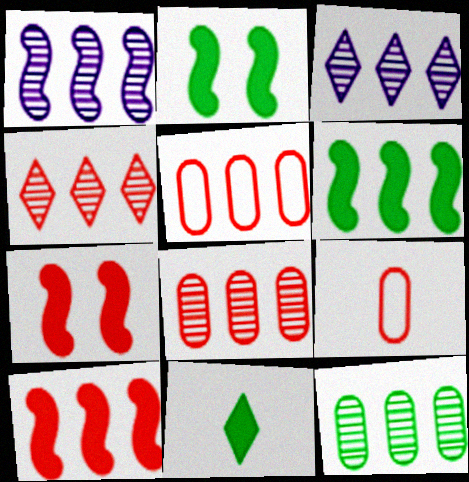[[1, 4, 12], 
[2, 3, 9], 
[3, 5, 6], 
[4, 5, 10], 
[4, 7, 9]]